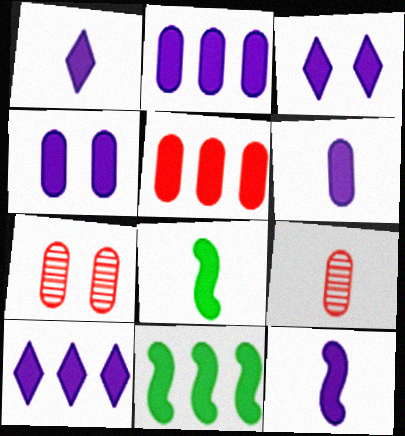[[1, 3, 10], 
[1, 6, 12], 
[2, 3, 12], 
[2, 4, 6], 
[3, 5, 8], 
[4, 10, 12], 
[5, 10, 11]]